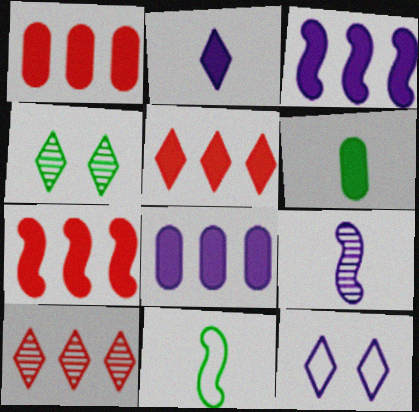[[1, 5, 7], 
[8, 9, 12]]